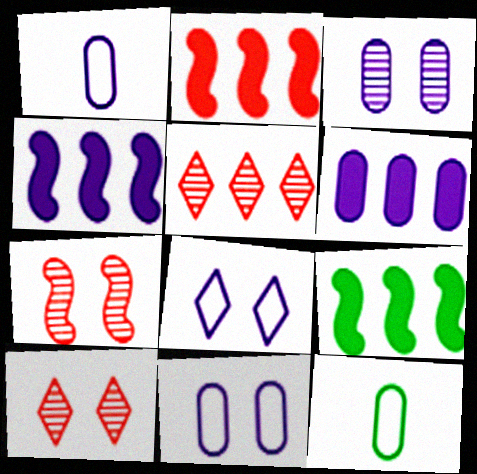[[1, 3, 6], 
[1, 9, 10], 
[2, 4, 9], 
[4, 10, 12]]